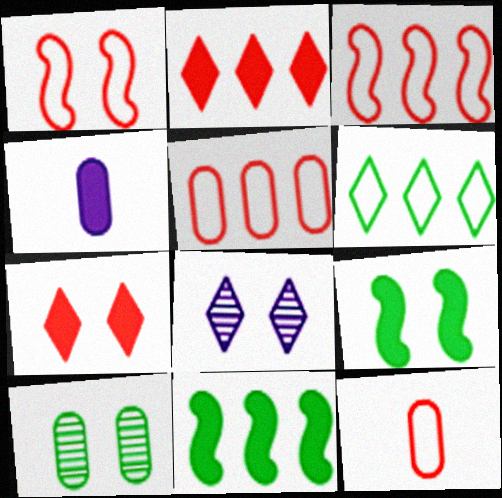[[2, 4, 9], 
[4, 5, 10], 
[4, 7, 11], 
[8, 11, 12]]